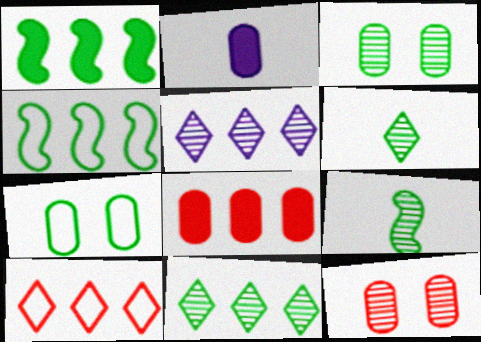[[1, 6, 7], 
[3, 9, 11], 
[4, 5, 8], 
[5, 9, 12]]